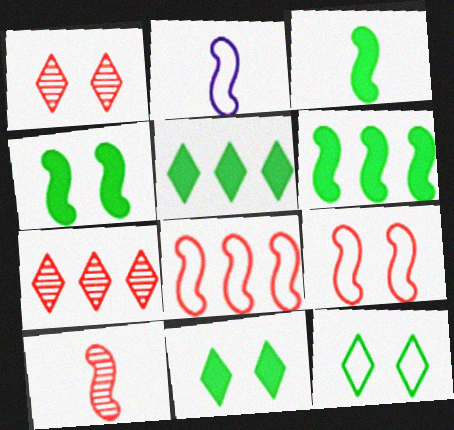[[2, 3, 10], 
[3, 4, 6]]